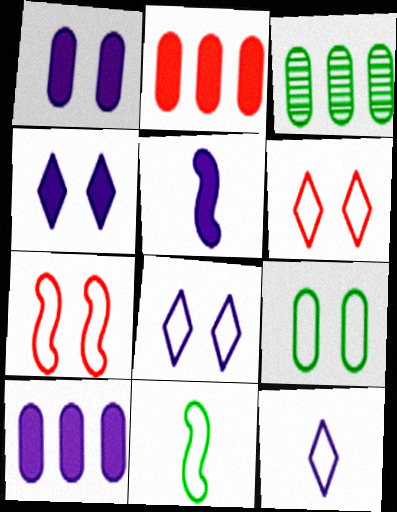[[3, 5, 6], 
[4, 5, 10], 
[7, 8, 9]]